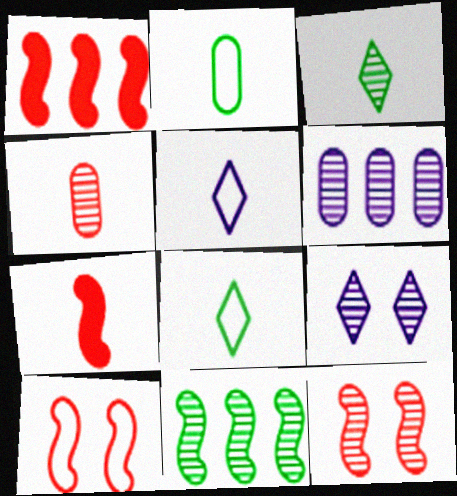[[1, 2, 9], 
[3, 6, 12], 
[4, 9, 11]]